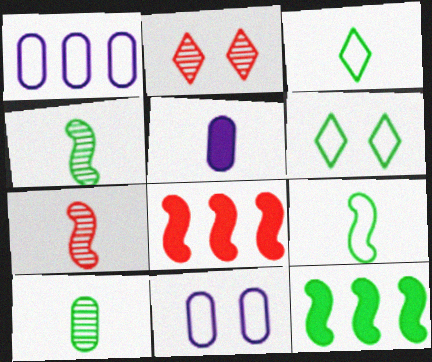[[3, 5, 7], 
[6, 10, 12]]